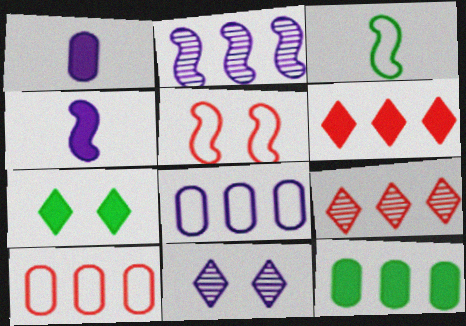[[4, 8, 11]]